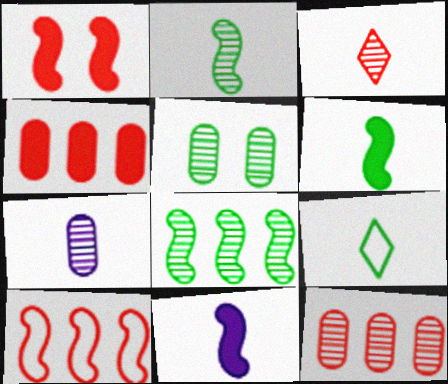[[2, 3, 7], 
[5, 7, 12]]